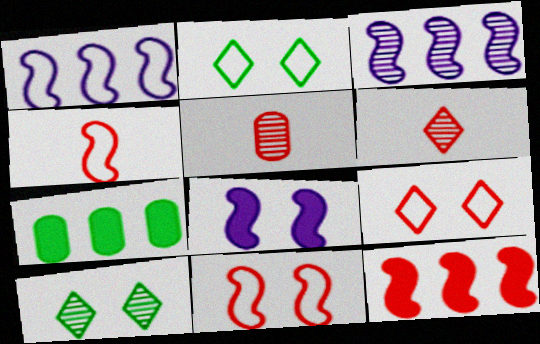[[3, 5, 10], 
[5, 9, 12]]